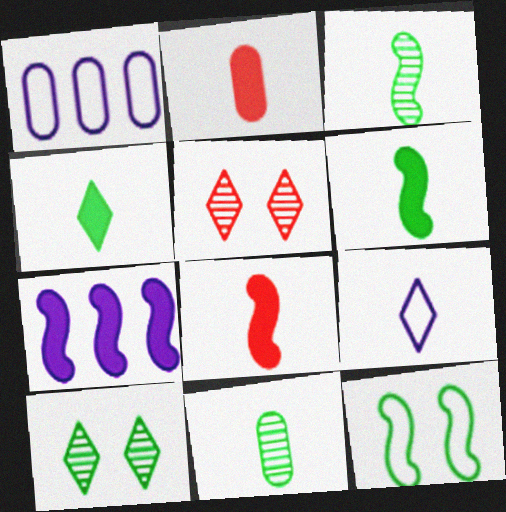[[1, 5, 6], 
[1, 8, 10], 
[2, 3, 9], 
[8, 9, 11]]